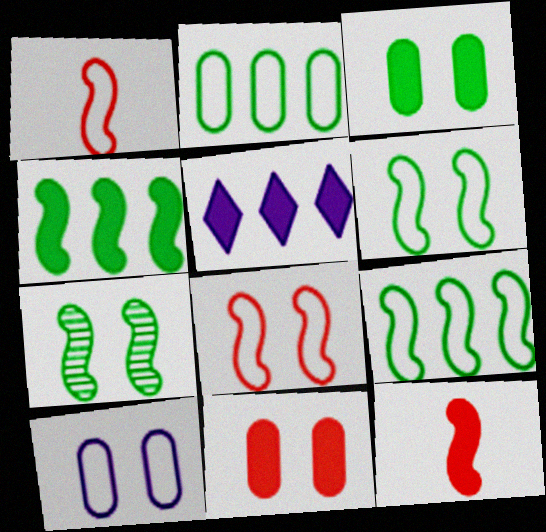[[3, 5, 12]]